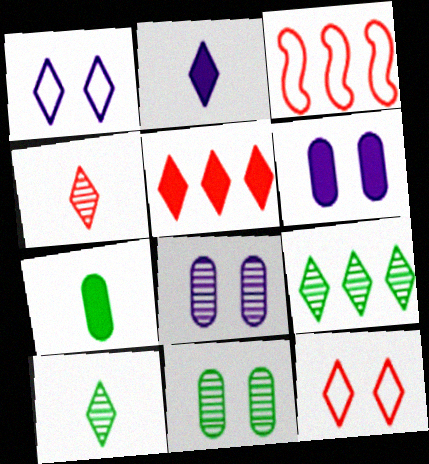[[1, 5, 10], 
[2, 3, 11], 
[2, 9, 12], 
[3, 6, 10], 
[4, 5, 12]]